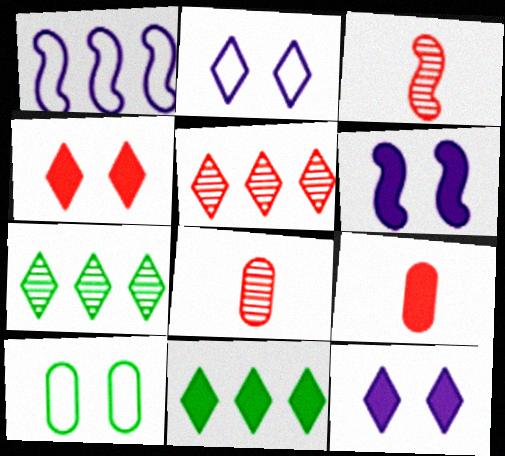[[6, 9, 11]]